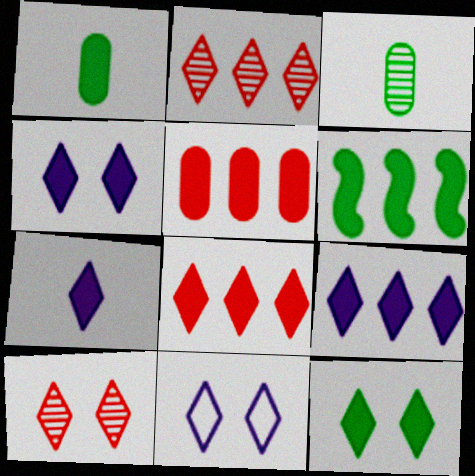[[1, 6, 12], 
[4, 7, 9], 
[5, 6, 9], 
[7, 8, 12], 
[10, 11, 12]]